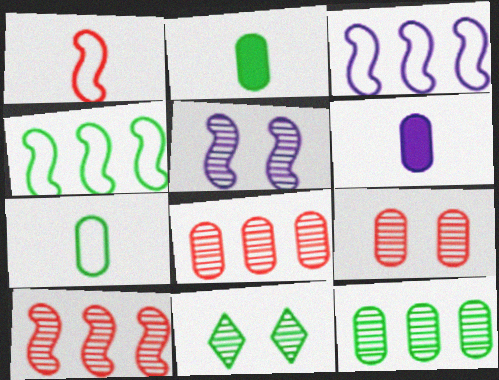[[2, 4, 11], 
[5, 9, 11]]